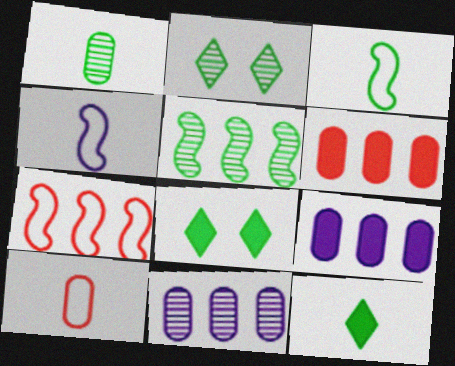[[1, 2, 5], 
[1, 3, 12], 
[2, 4, 6]]